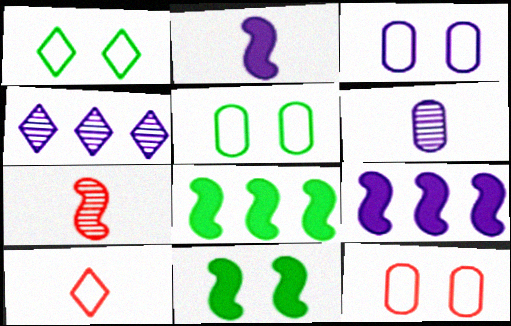[[2, 3, 4], 
[3, 5, 12]]